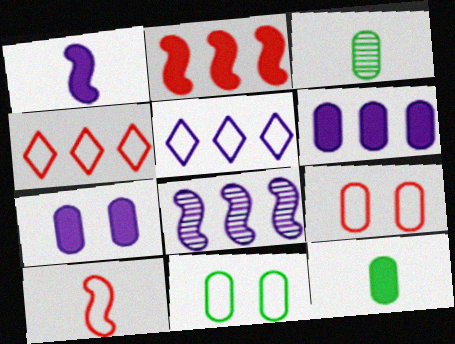[[3, 6, 9], 
[4, 9, 10], 
[5, 6, 8], 
[5, 10, 11]]